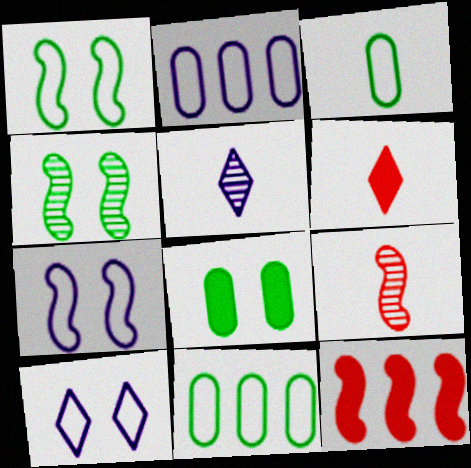[[2, 4, 6]]